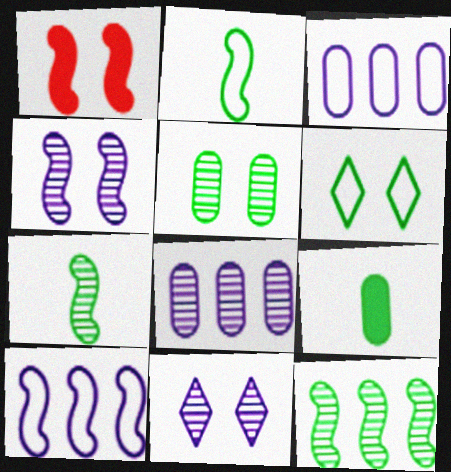[[1, 7, 10], 
[6, 9, 12]]